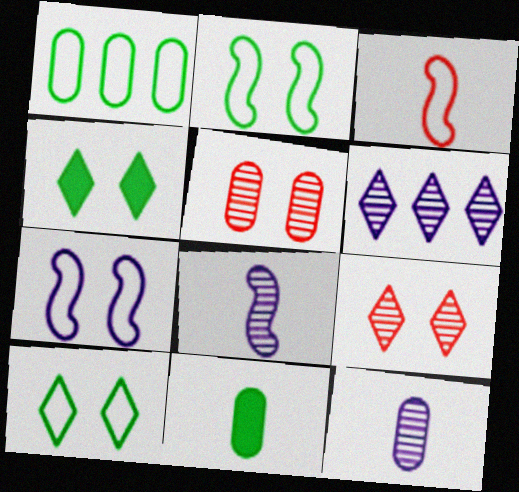[[4, 5, 7]]